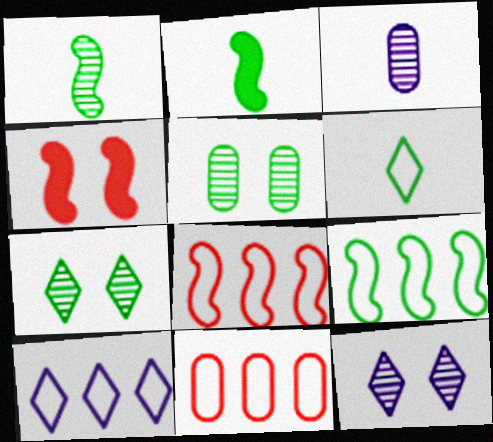[[2, 11, 12], 
[9, 10, 11]]